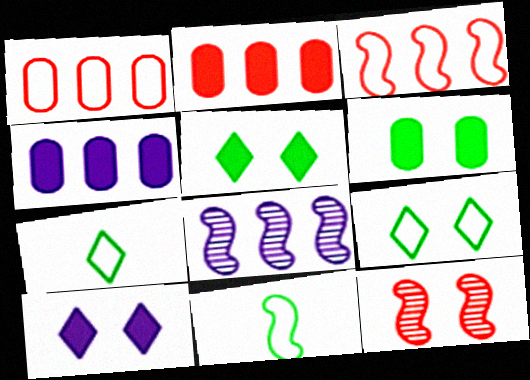[[4, 7, 12]]